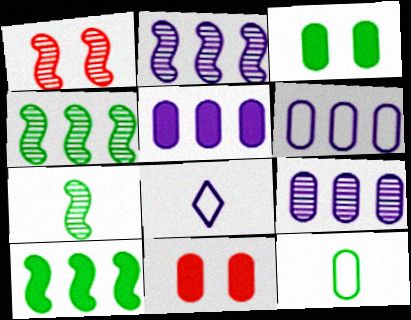[[1, 2, 7], 
[4, 8, 11], 
[5, 6, 9], 
[9, 11, 12]]